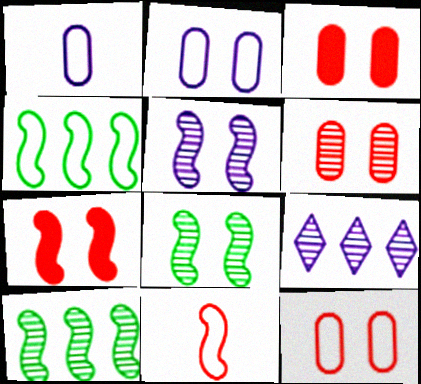[[3, 6, 12]]